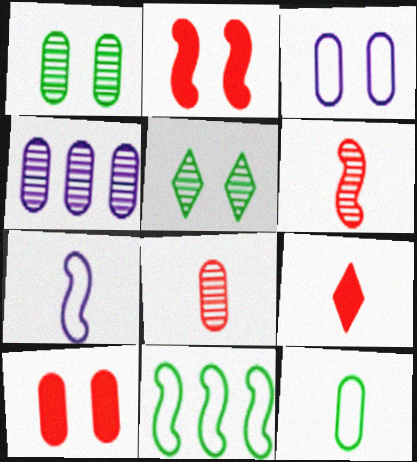[[1, 3, 10], 
[1, 4, 8], 
[2, 3, 5], 
[4, 5, 6], 
[4, 10, 12]]